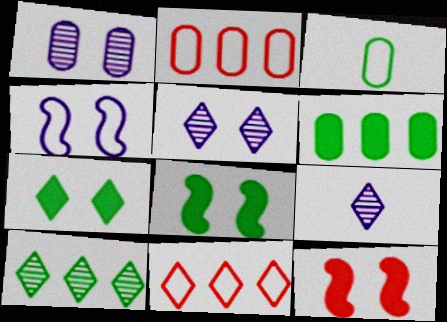[[2, 8, 9], 
[3, 4, 11], 
[3, 8, 10], 
[7, 9, 11]]